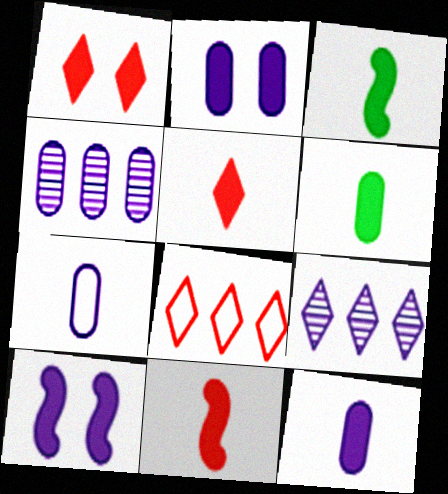[[2, 4, 7], 
[3, 5, 12], 
[7, 9, 10]]